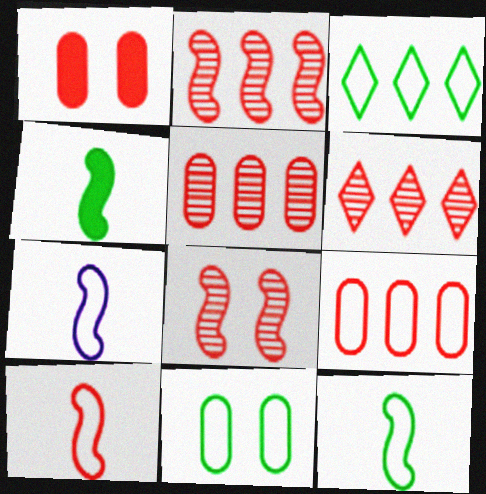[[1, 6, 10], 
[2, 5, 6], 
[3, 11, 12], 
[7, 10, 12]]